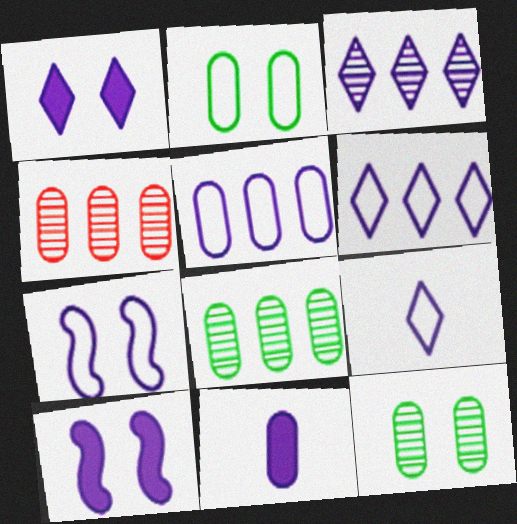[[1, 3, 9], 
[2, 4, 11], 
[3, 7, 11], 
[5, 7, 9]]